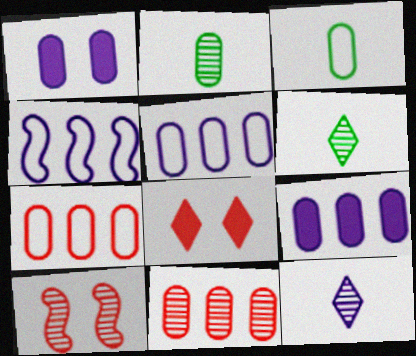[[1, 2, 7], 
[1, 3, 11], 
[1, 4, 12], 
[2, 4, 8]]